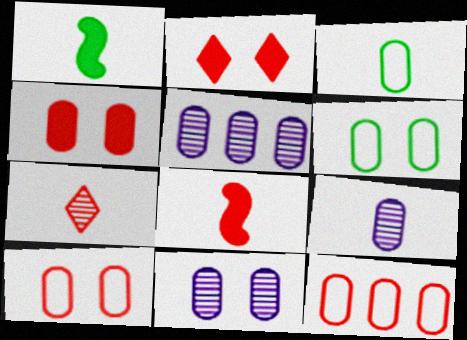[[3, 4, 5], 
[4, 6, 11], 
[5, 9, 11]]